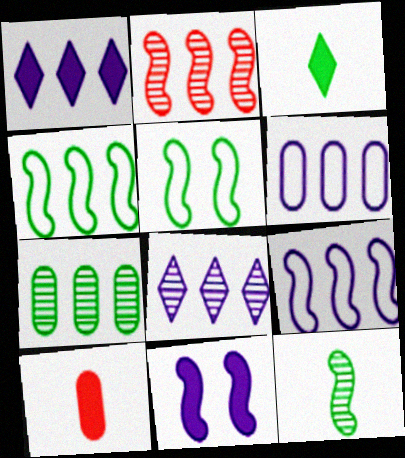[[2, 7, 8], 
[3, 5, 7], 
[5, 8, 10]]